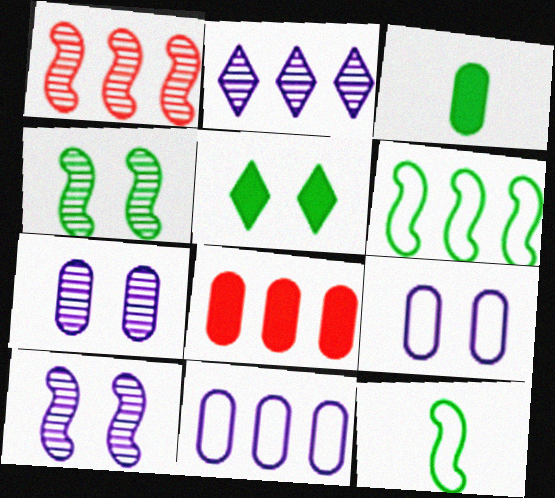[[2, 6, 8]]